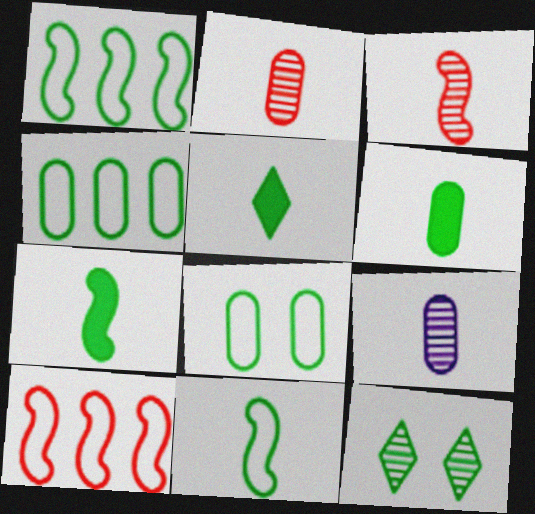[[1, 6, 12], 
[4, 7, 12], 
[5, 6, 7]]